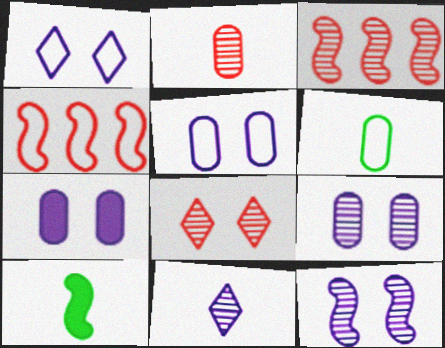[[1, 4, 6], 
[1, 7, 12], 
[2, 3, 8], 
[4, 10, 12], 
[5, 7, 9]]